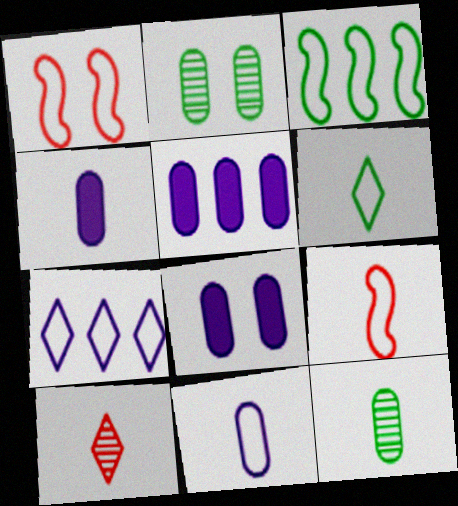[[3, 8, 10], 
[4, 5, 8], 
[6, 9, 11]]